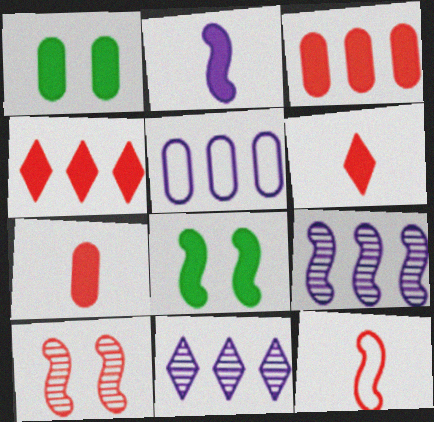[[1, 2, 4], 
[1, 11, 12], 
[8, 9, 12]]